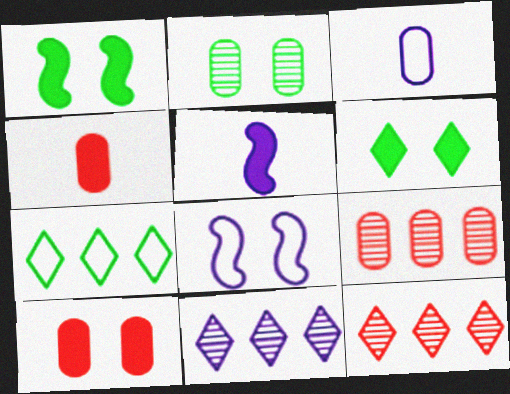[[1, 3, 12]]